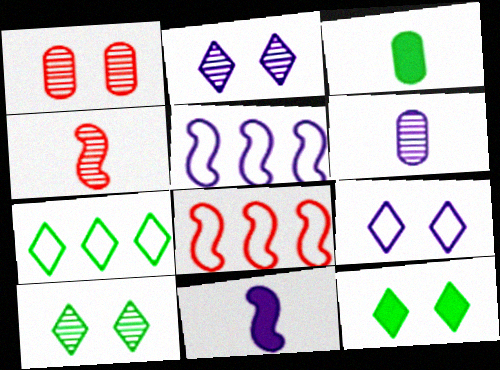[[1, 7, 11], 
[2, 3, 8], 
[6, 8, 12]]